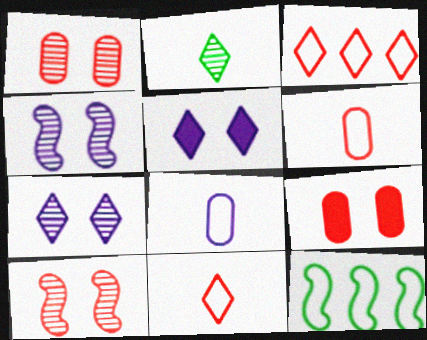[[2, 3, 5]]